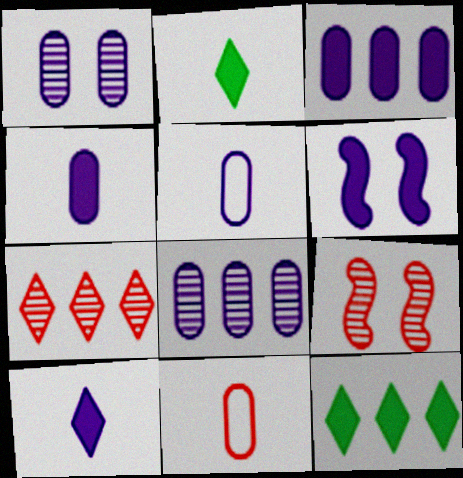[[1, 3, 5], 
[3, 6, 10], 
[5, 9, 12]]